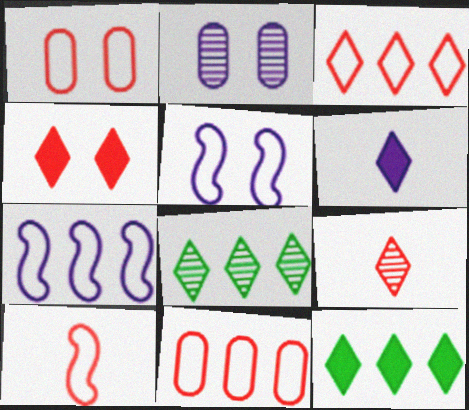[[1, 3, 10], 
[2, 6, 7], 
[2, 10, 12], 
[3, 4, 9], 
[4, 6, 12]]